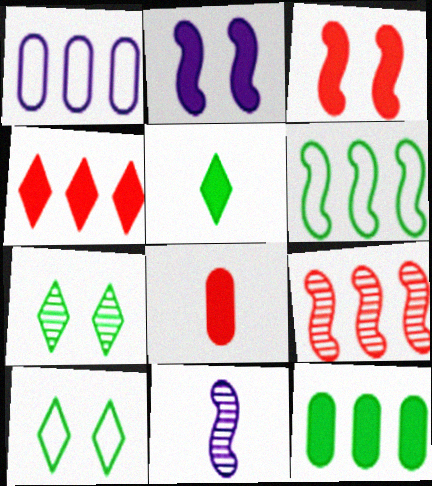[[3, 4, 8], 
[3, 6, 11]]